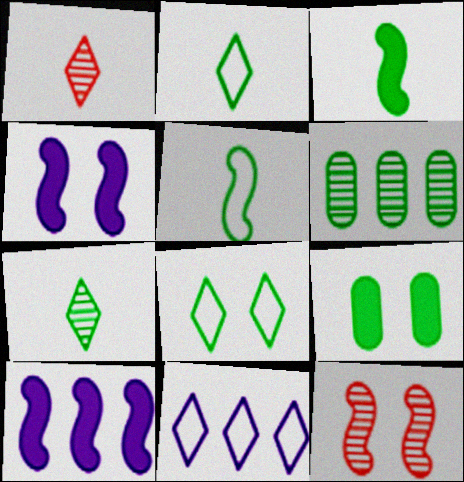[[3, 6, 8], 
[5, 10, 12]]